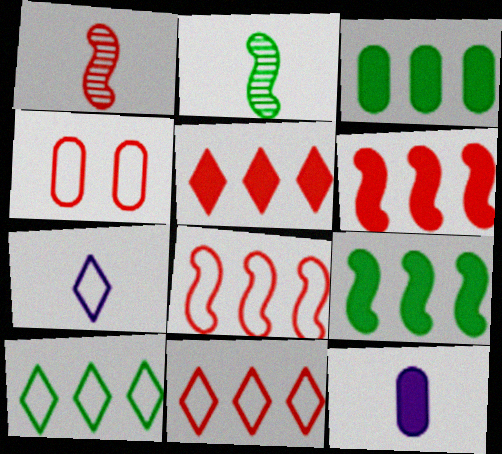[[1, 4, 5]]